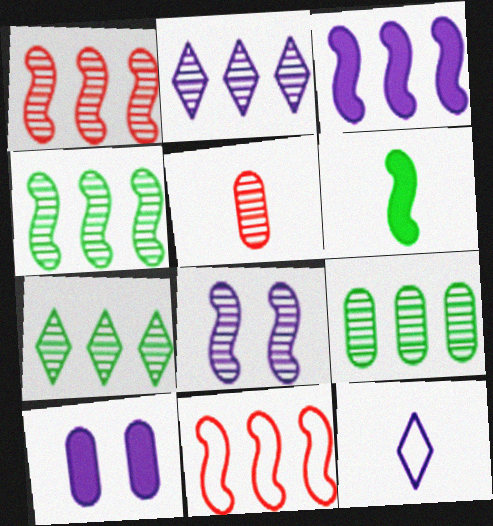[[1, 2, 9], 
[3, 4, 11], 
[4, 7, 9], 
[5, 6, 12], 
[5, 7, 8], 
[6, 8, 11]]